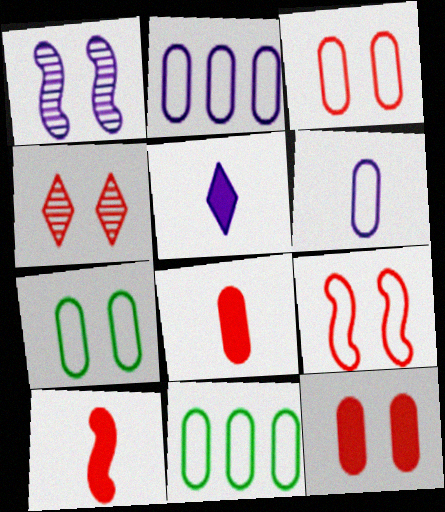[[1, 2, 5], 
[3, 6, 11], 
[4, 9, 12]]